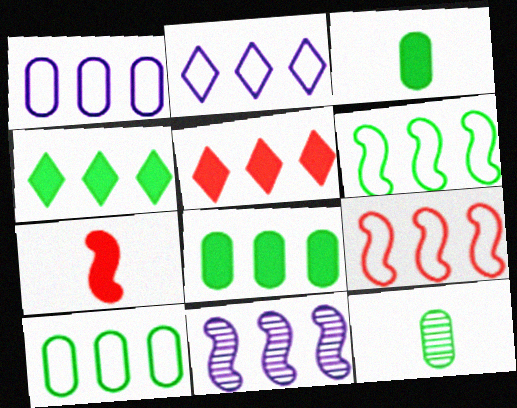[[2, 9, 10], 
[5, 10, 11]]